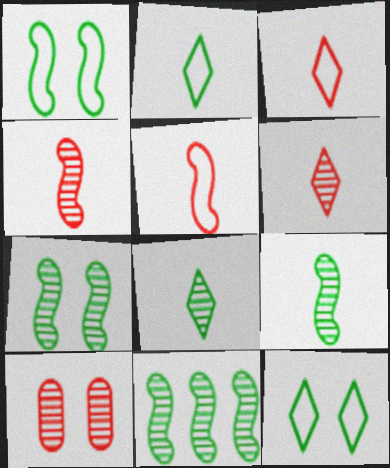[[7, 9, 11]]